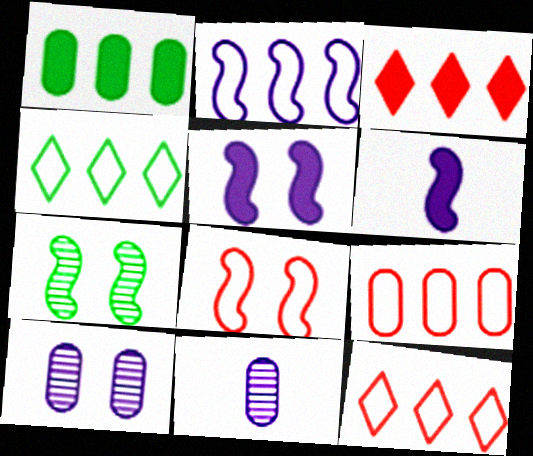[[2, 4, 9], 
[5, 7, 8]]